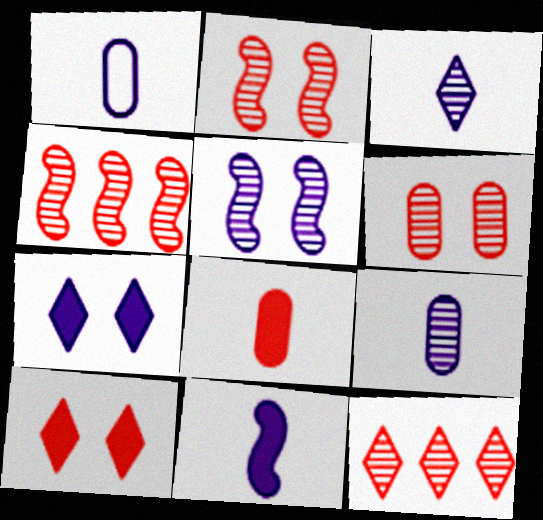[[1, 3, 11]]